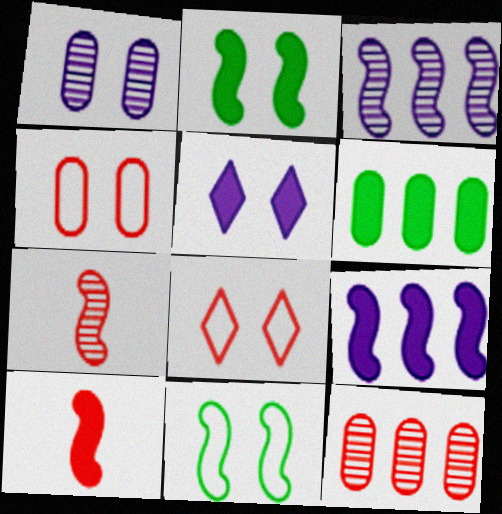[[1, 2, 8], 
[2, 9, 10], 
[3, 10, 11], 
[5, 6, 10], 
[7, 9, 11], 
[8, 10, 12]]